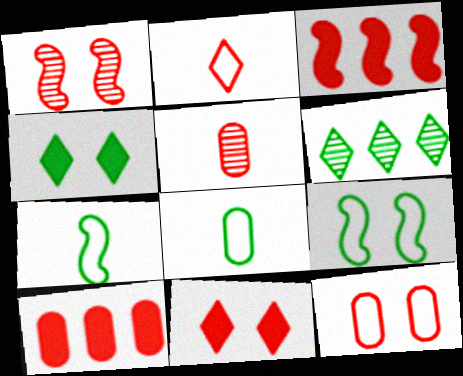[[1, 2, 10], 
[1, 11, 12], 
[5, 10, 12]]